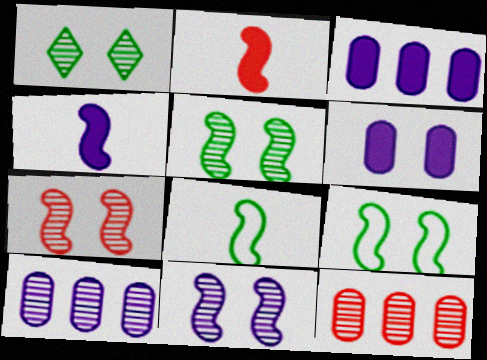[[5, 7, 11]]